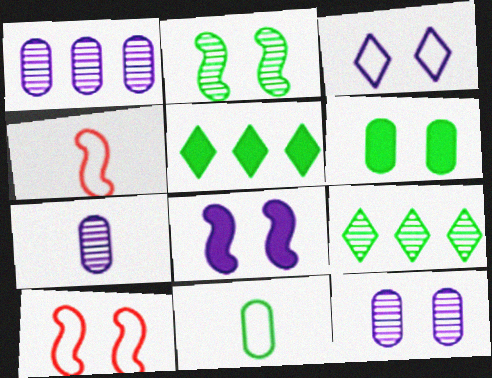[[1, 7, 12], 
[2, 5, 11], 
[2, 8, 10], 
[3, 8, 12], 
[4, 5, 12], 
[5, 7, 10]]